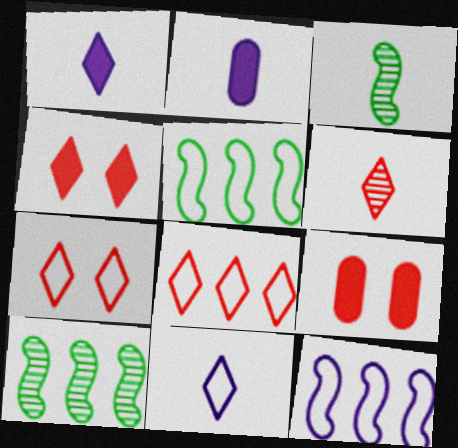[[2, 7, 10], 
[4, 6, 8], 
[9, 10, 11]]